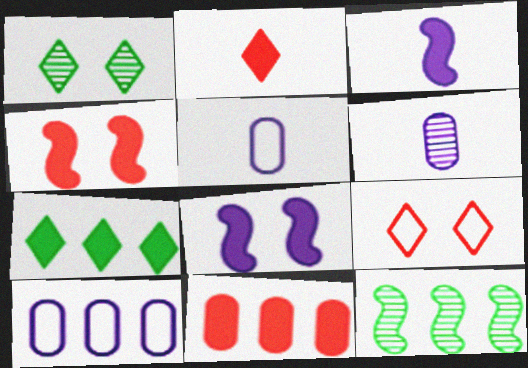[[2, 4, 11]]